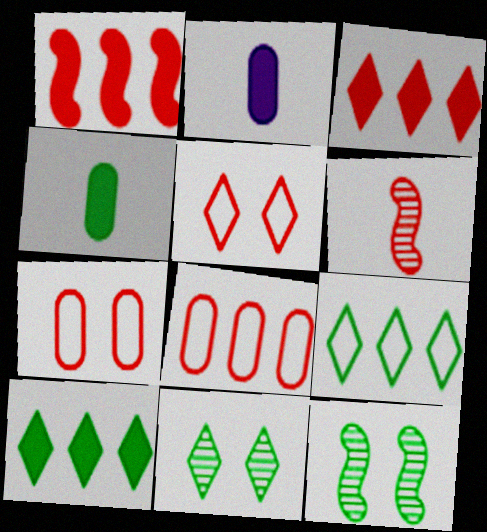[[3, 6, 7], 
[4, 9, 12]]